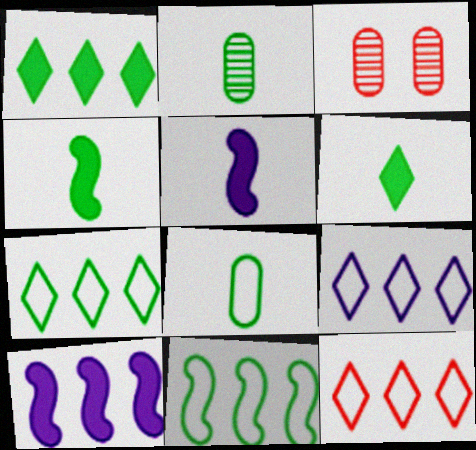[[3, 4, 9], 
[3, 5, 7], 
[7, 9, 12]]